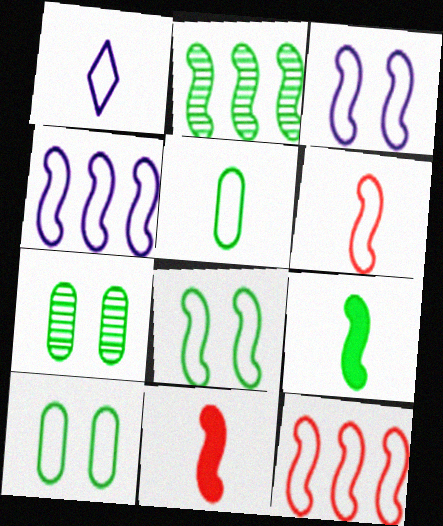[[1, 5, 6], 
[1, 10, 12], 
[2, 3, 11], 
[2, 8, 9], 
[4, 6, 8]]